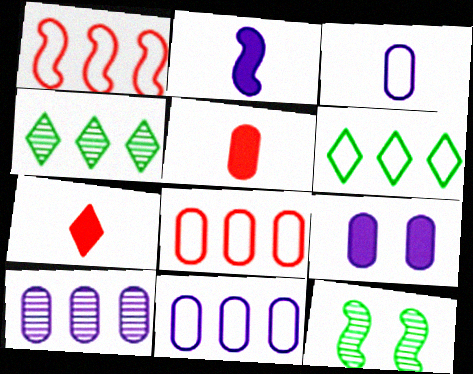[[1, 2, 12], 
[1, 6, 11], 
[3, 9, 10], 
[7, 11, 12]]